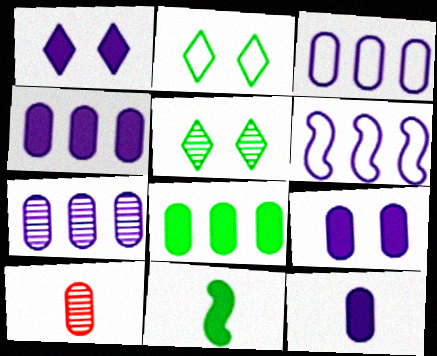[[3, 4, 7], 
[4, 9, 12]]